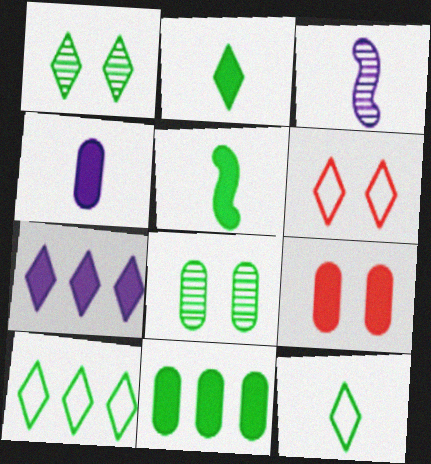[[1, 2, 10], 
[3, 6, 11], 
[3, 9, 10], 
[4, 9, 11], 
[5, 7, 9], 
[5, 8, 10]]